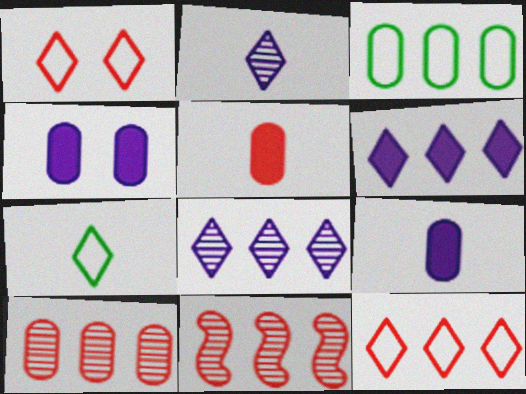[[1, 5, 11], 
[3, 6, 11], 
[4, 7, 11]]